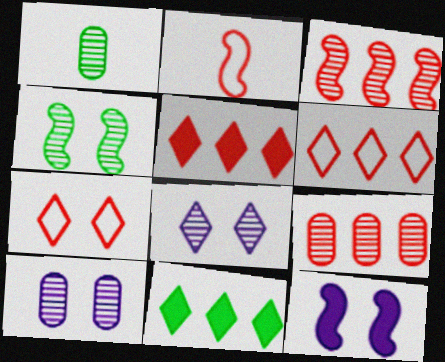[[1, 3, 8], 
[1, 6, 12], 
[1, 9, 10], 
[2, 10, 11]]